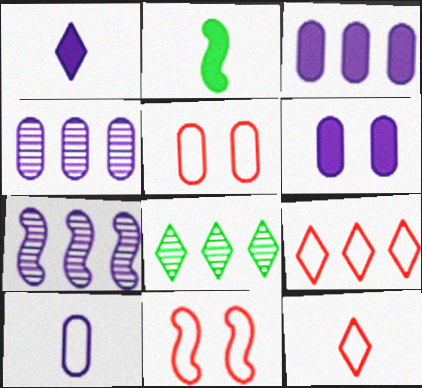[[2, 7, 11], 
[4, 6, 10]]